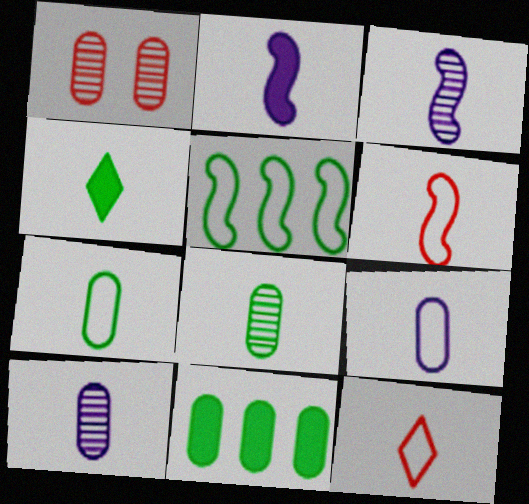[[1, 9, 11], 
[2, 8, 12], 
[4, 6, 10]]